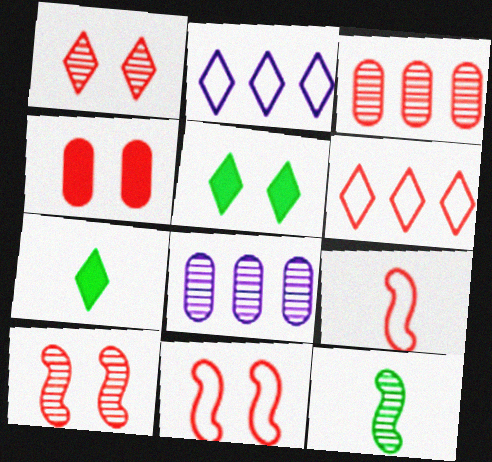[[1, 2, 7], 
[1, 4, 11], 
[1, 8, 12], 
[2, 4, 12], 
[5, 8, 9], 
[7, 8, 11]]